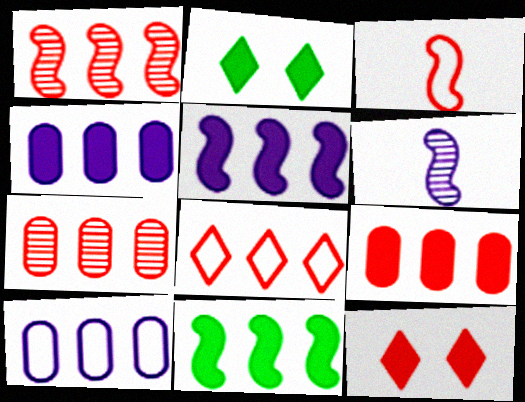[[1, 8, 9], 
[3, 7, 12]]